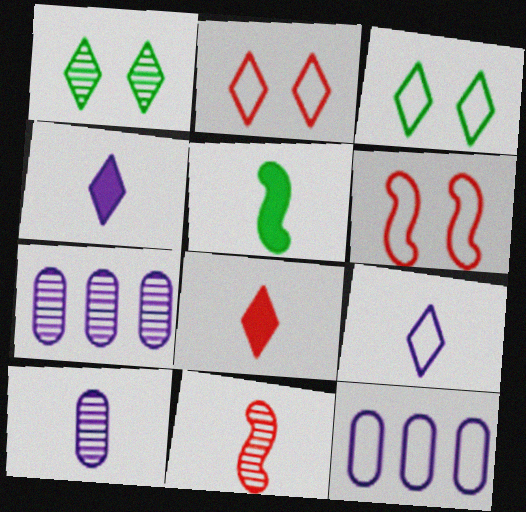[[1, 7, 11], 
[2, 5, 7]]